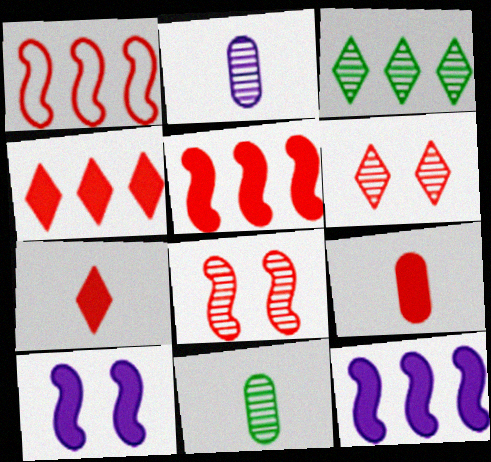[[1, 6, 9], 
[2, 3, 8]]